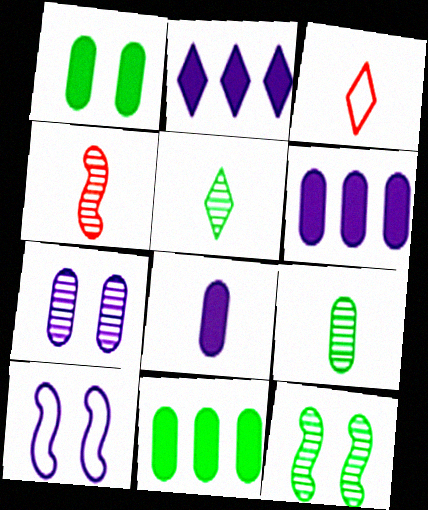[[3, 6, 12]]